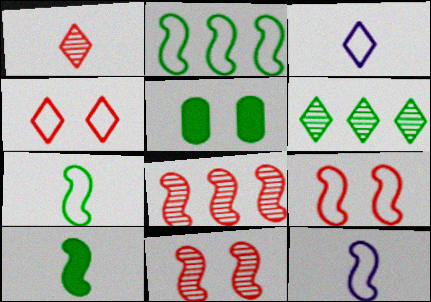[[2, 9, 12], 
[3, 5, 8], 
[5, 6, 7]]